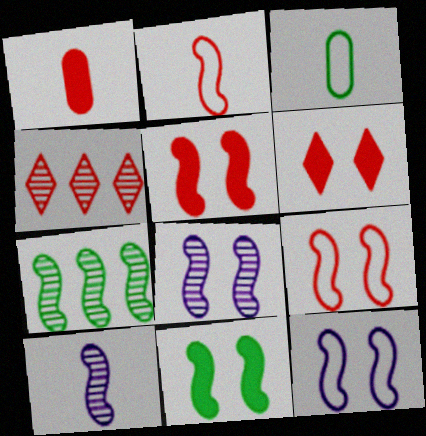[[1, 4, 9], 
[8, 9, 11]]